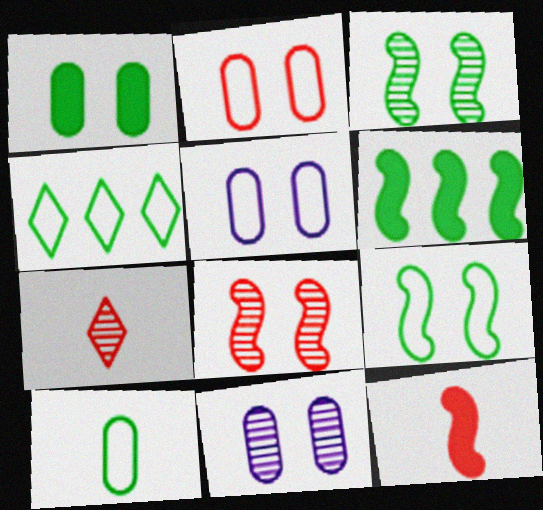[[1, 2, 11], 
[4, 9, 10], 
[4, 11, 12], 
[5, 6, 7]]